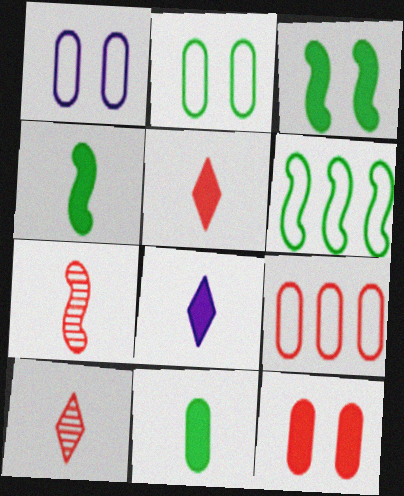[]